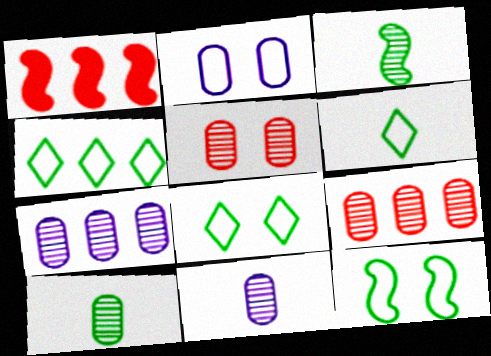[[1, 4, 7], 
[1, 8, 11], 
[4, 6, 8], 
[5, 7, 10]]